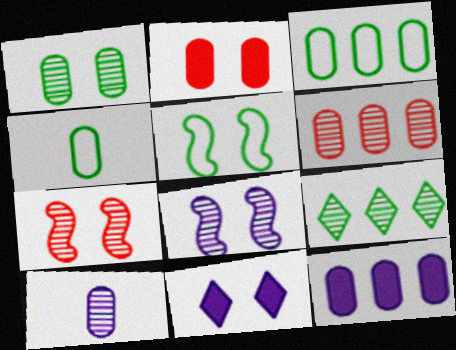[[1, 6, 10], 
[2, 3, 10], 
[3, 6, 12], 
[7, 9, 10]]